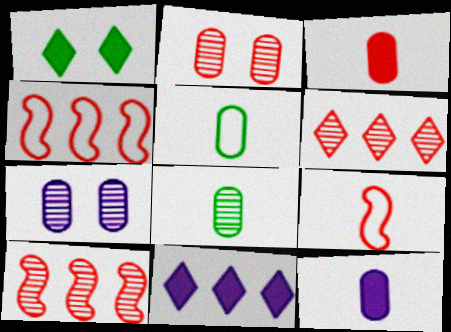[]